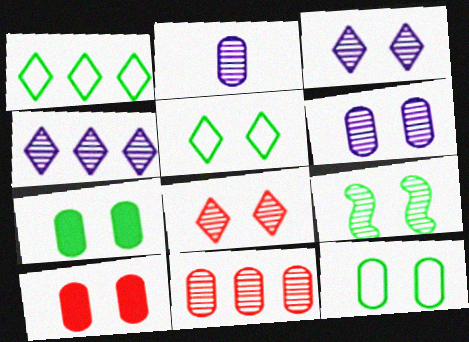[[5, 7, 9], 
[6, 8, 9], 
[6, 10, 12]]